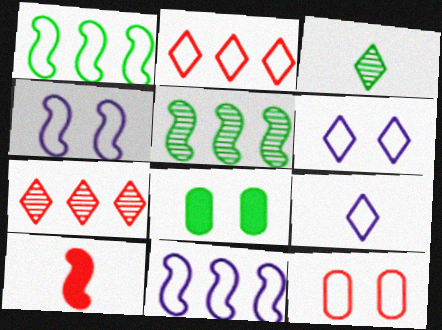[[1, 3, 8], 
[1, 9, 12], 
[4, 5, 10], 
[7, 10, 12]]